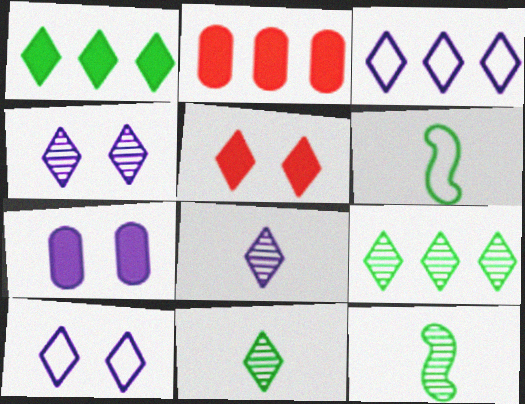[[2, 4, 6], 
[2, 10, 12], 
[3, 5, 11]]